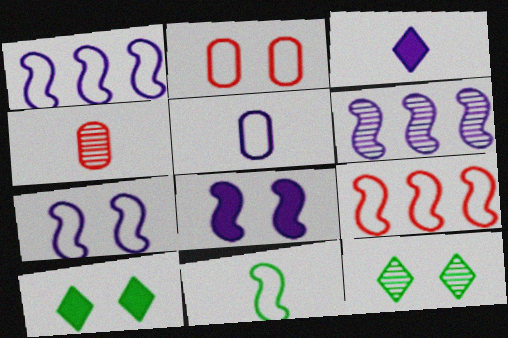[[1, 4, 10], 
[2, 8, 12], 
[3, 4, 11], 
[4, 6, 12], 
[7, 9, 11]]